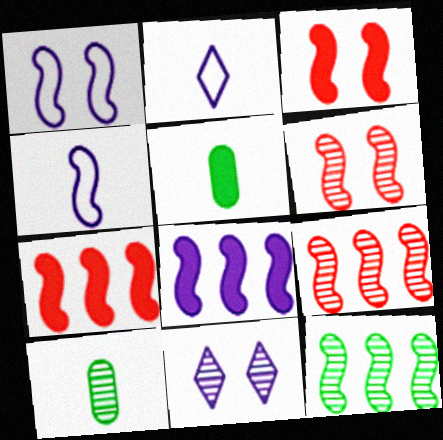[[3, 4, 12], 
[9, 10, 11]]